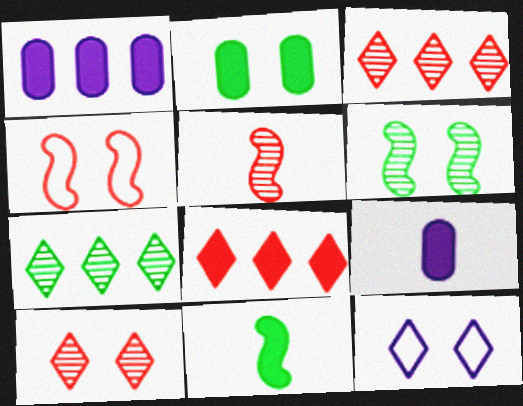[[4, 7, 9]]